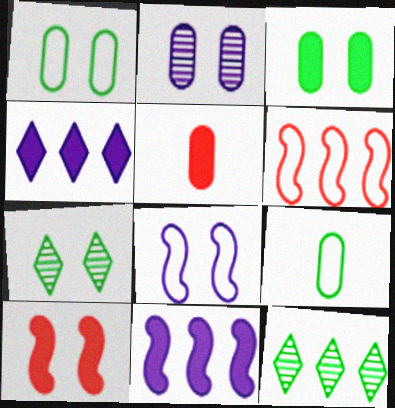[[5, 8, 12]]